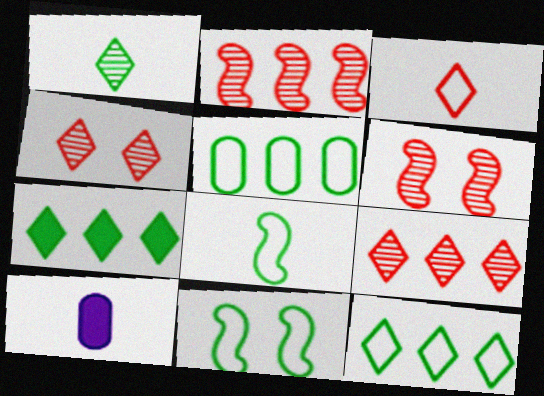[[6, 10, 12], 
[9, 10, 11]]